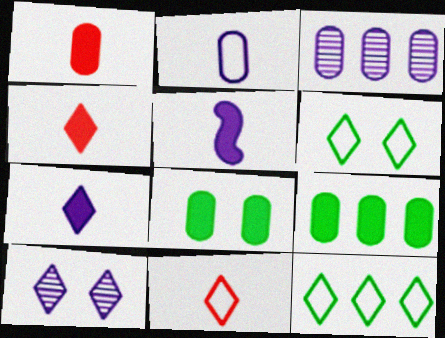[[4, 10, 12]]